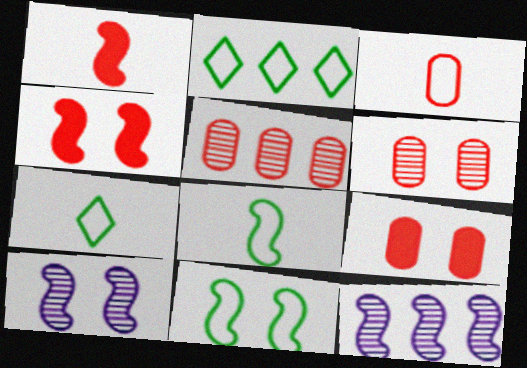[[1, 11, 12], 
[3, 5, 9], 
[4, 8, 12], 
[4, 10, 11], 
[7, 9, 12]]